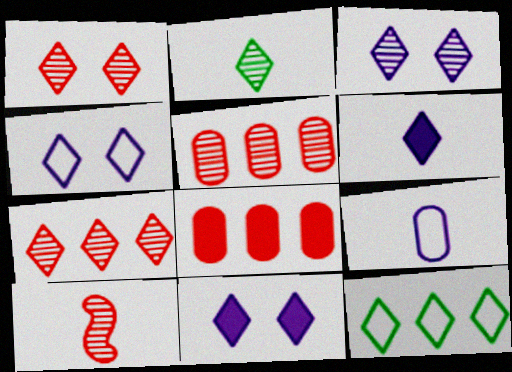[[1, 5, 10], 
[1, 6, 12], 
[2, 3, 7], 
[3, 4, 11]]